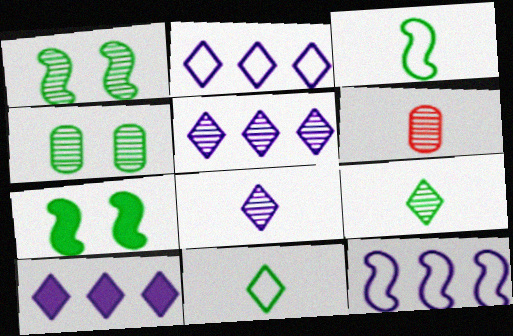[[1, 5, 6], 
[2, 5, 10], 
[2, 6, 7]]